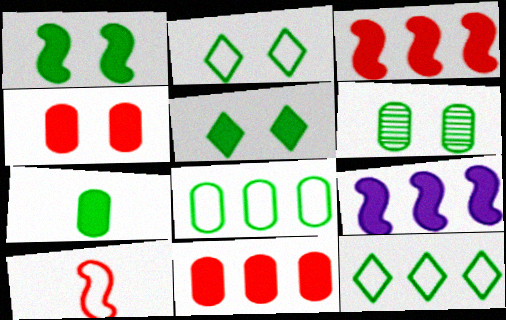[[1, 2, 6], 
[6, 7, 8]]